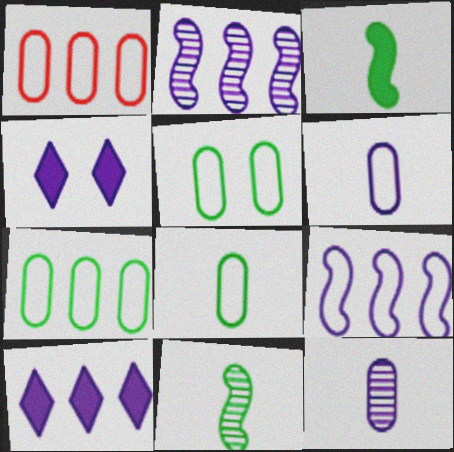[[1, 4, 11], 
[1, 5, 6], 
[2, 4, 6], 
[4, 9, 12], 
[5, 7, 8]]